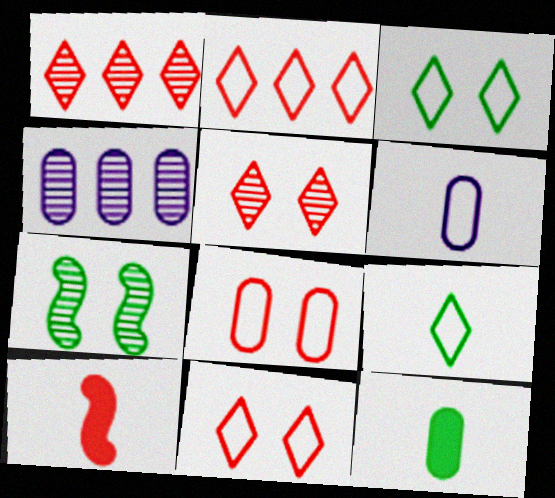[[1, 8, 10], 
[3, 4, 10], 
[4, 8, 12]]